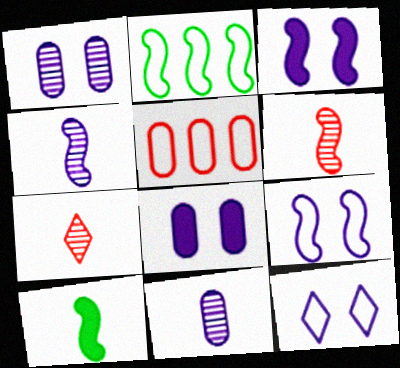[[1, 3, 12], 
[2, 3, 6], 
[2, 7, 8]]